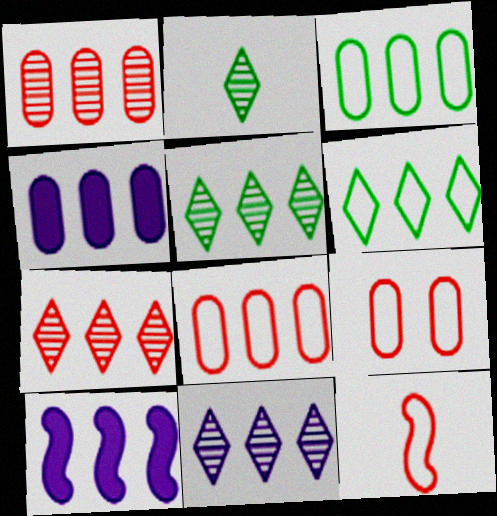[[1, 3, 4], 
[1, 6, 10], 
[2, 9, 10], 
[3, 7, 10], 
[5, 7, 11], 
[5, 8, 10]]